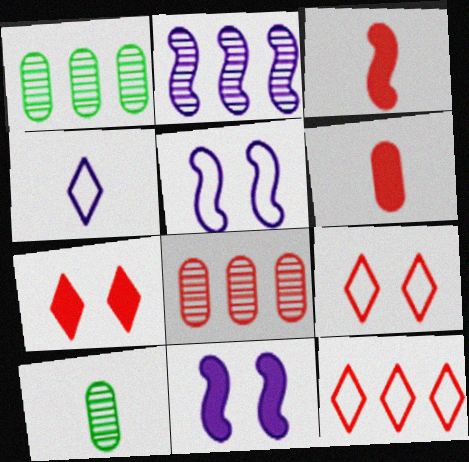[[3, 4, 10], 
[3, 8, 9], 
[10, 11, 12]]